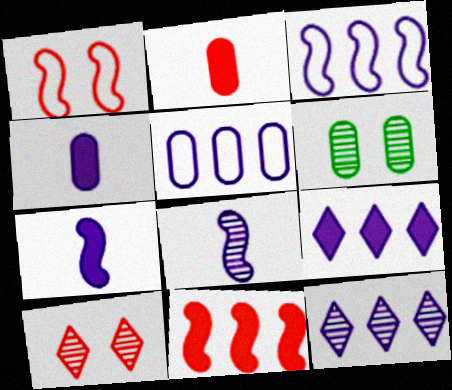[[2, 5, 6]]